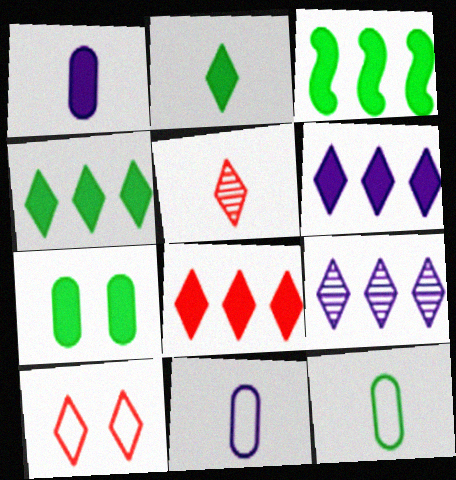[[2, 3, 7], 
[2, 9, 10], 
[4, 6, 8], 
[5, 8, 10]]